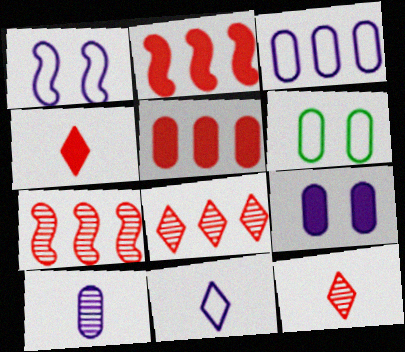[[1, 3, 11], 
[3, 9, 10], 
[5, 6, 10]]